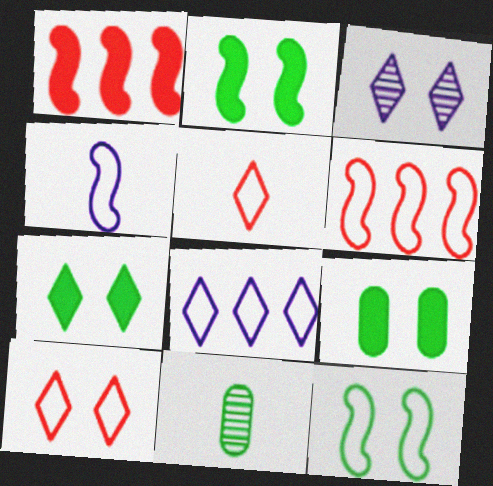[[2, 7, 9], 
[3, 7, 10], 
[4, 6, 12]]